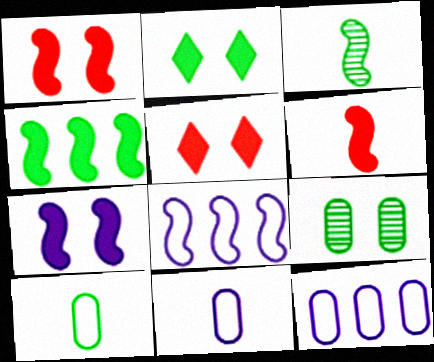[[1, 3, 8], 
[3, 5, 12], 
[4, 6, 7]]